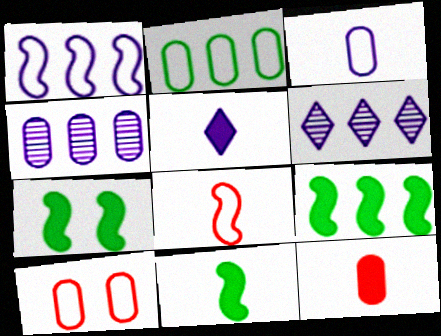[[2, 3, 10], 
[5, 11, 12], 
[6, 10, 11], 
[7, 9, 11]]